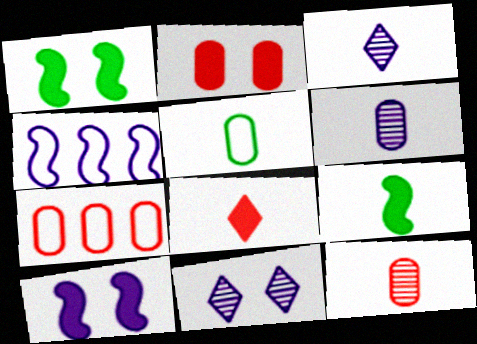[[1, 3, 7], 
[2, 7, 12], 
[7, 9, 11]]